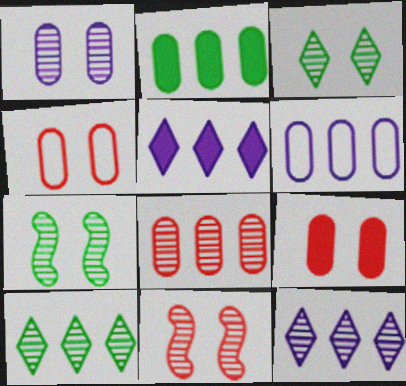[[1, 3, 11], 
[2, 6, 8]]